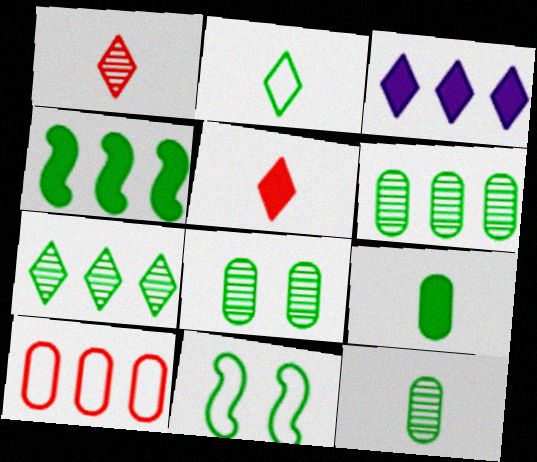[[2, 4, 8], 
[6, 8, 12], 
[7, 9, 11]]